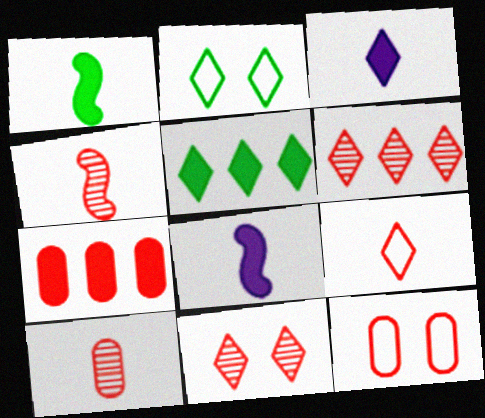[[2, 3, 6], 
[7, 10, 12]]